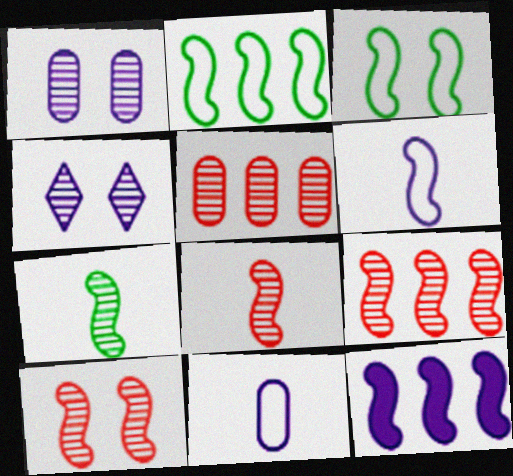[[2, 9, 12], 
[3, 8, 12], 
[4, 5, 7], 
[4, 11, 12], 
[8, 9, 10]]